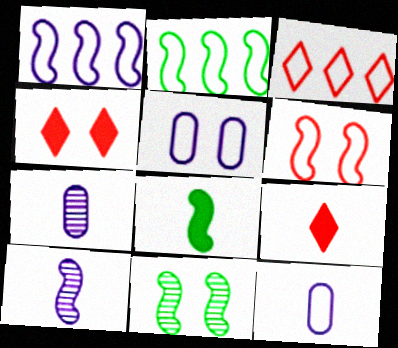[[2, 4, 7], 
[2, 8, 11], 
[4, 5, 11]]